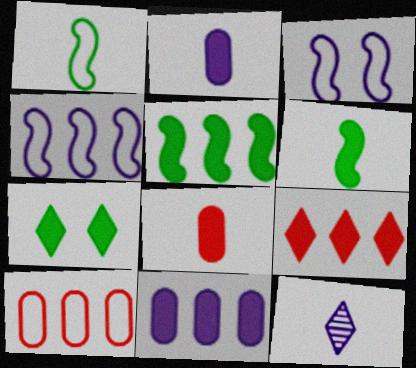[[1, 8, 12], 
[3, 11, 12], 
[5, 9, 11]]